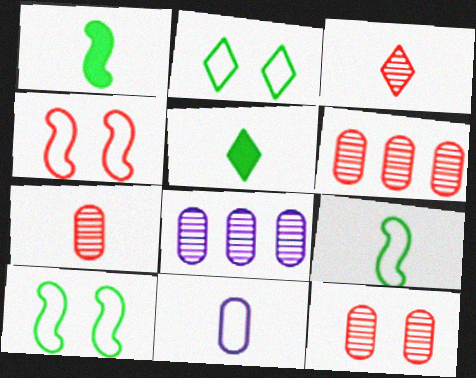[[1, 3, 11], 
[4, 5, 8], 
[6, 7, 12]]